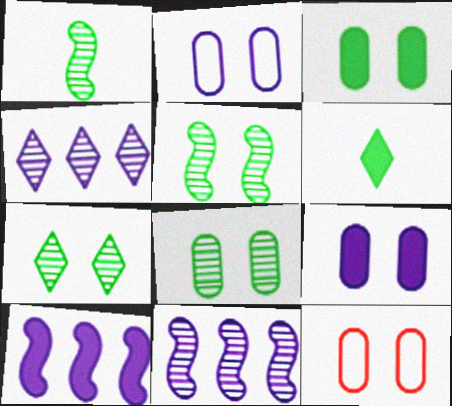[[5, 7, 8], 
[6, 11, 12], 
[8, 9, 12]]